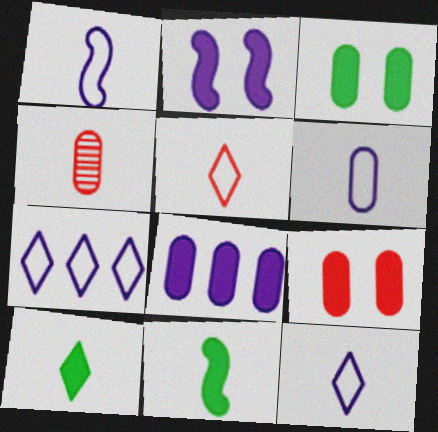[[1, 4, 10], 
[1, 6, 12], 
[4, 11, 12]]